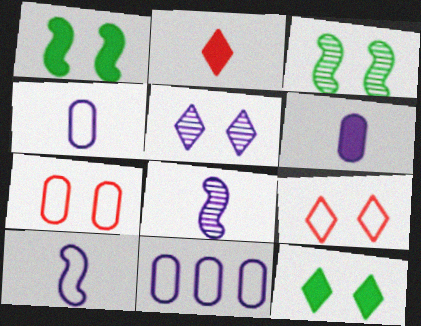[[1, 5, 7], 
[2, 3, 11], 
[5, 9, 12]]